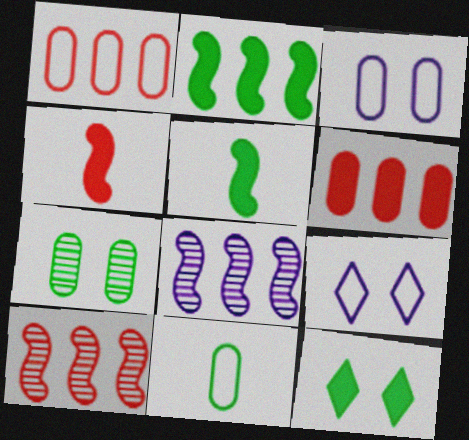[[1, 3, 11]]